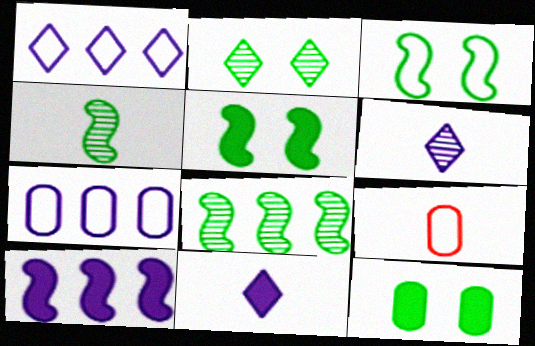[[1, 3, 9], 
[2, 3, 12], 
[2, 9, 10], 
[4, 9, 11]]